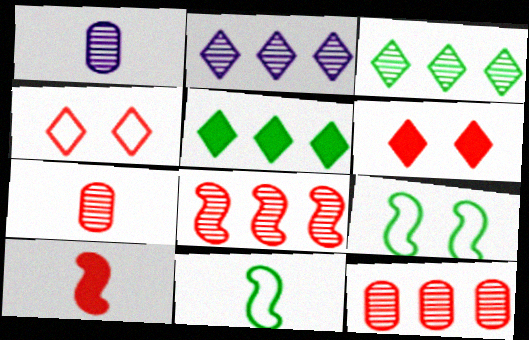[[4, 10, 12]]